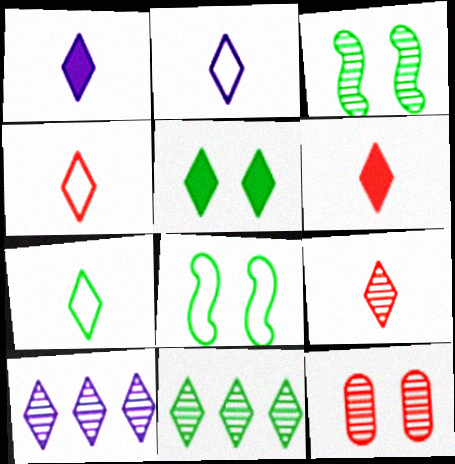[[1, 7, 9], 
[2, 4, 7], 
[4, 5, 10], 
[4, 6, 9], 
[5, 7, 11]]